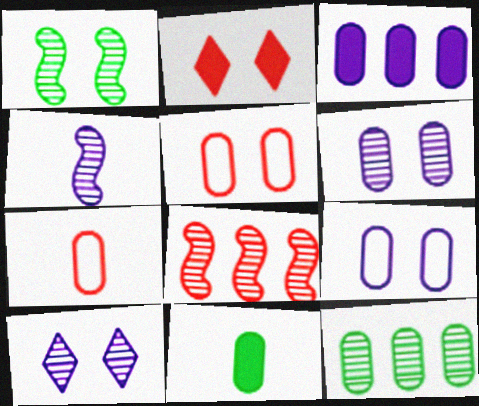[[1, 2, 9], 
[1, 4, 8], 
[2, 7, 8]]